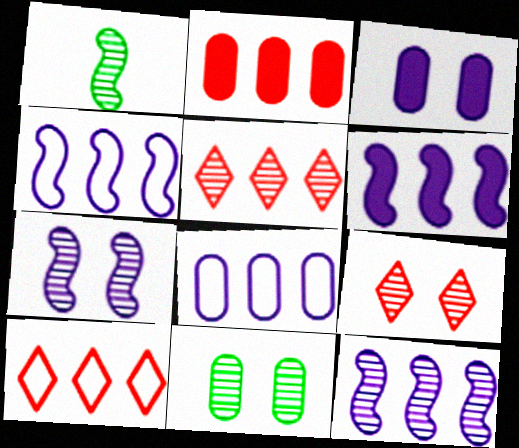[[1, 3, 10], 
[4, 6, 12], 
[7, 9, 11]]